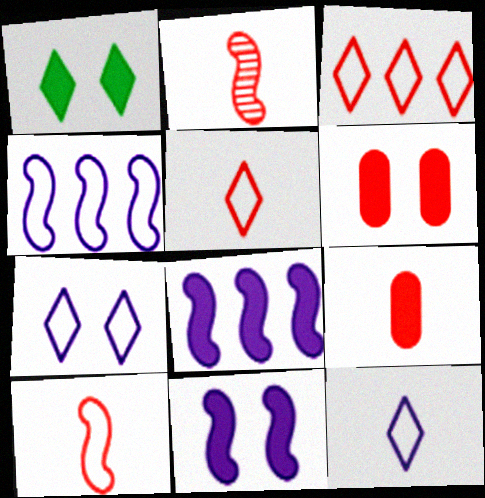[[1, 6, 11], 
[1, 8, 9], 
[2, 3, 6], 
[2, 5, 9]]